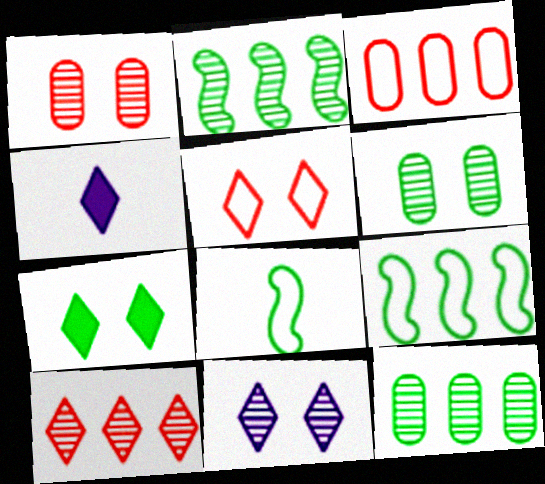[[1, 4, 9], 
[5, 7, 11], 
[7, 8, 12]]